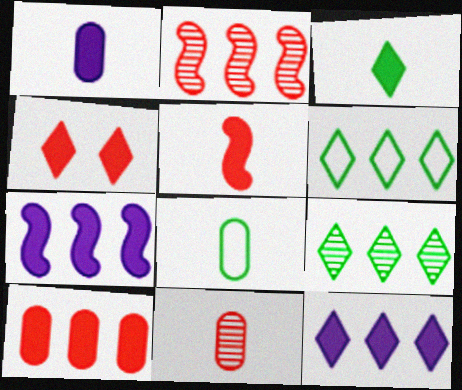[[1, 3, 5], 
[1, 8, 11], 
[3, 4, 12], 
[4, 5, 10]]